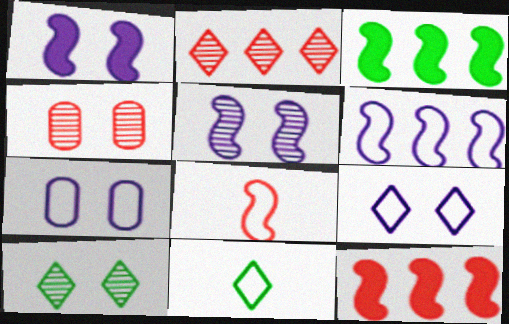[[3, 5, 8], 
[4, 5, 10]]